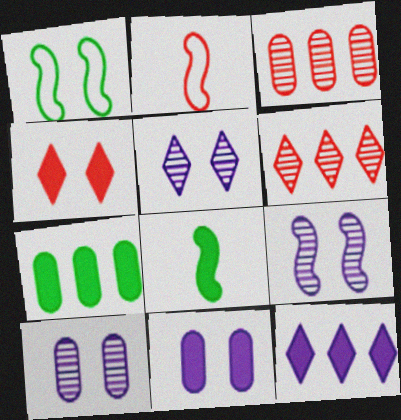[[1, 4, 10], 
[2, 3, 4], 
[2, 5, 7], 
[5, 9, 10]]